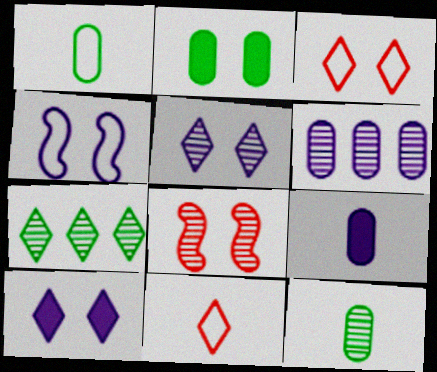[[7, 10, 11]]